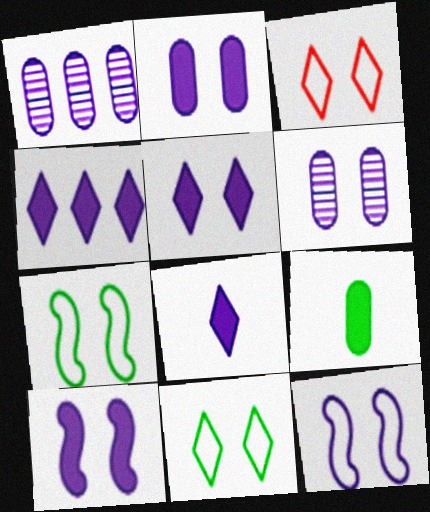[[1, 8, 12], 
[2, 5, 10], 
[4, 5, 8], 
[5, 6, 12]]